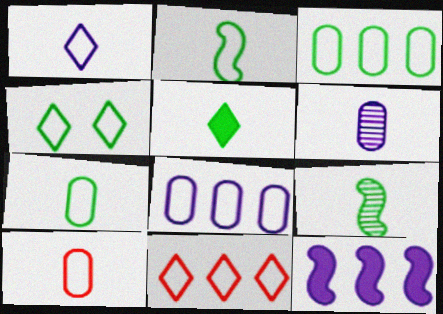[[1, 2, 10], 
[1, 4, 11], 
[2, 3, 4], 
[5, 7, 9]]